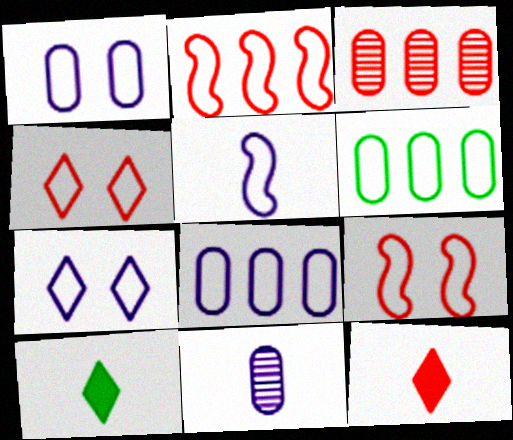[[3, 9, 12], 
[4, 5, 6], 
[5, 7, 8]]